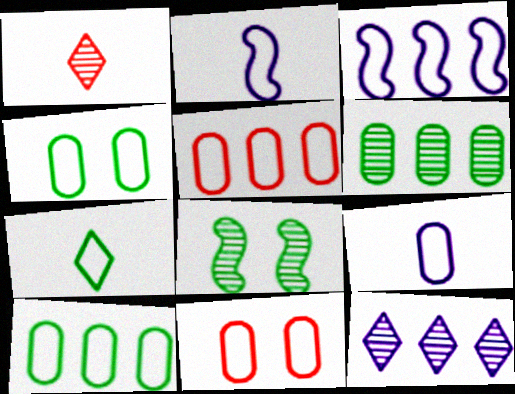[[3, 7, 11], 
[4, 5, 9], 
[9, 10, 11]]